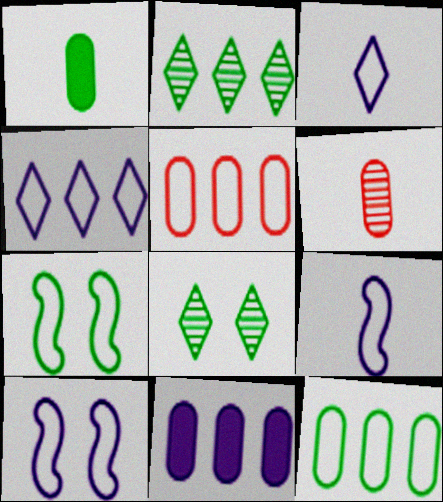[[1, 2, 7], 
[3, 5, 7]]